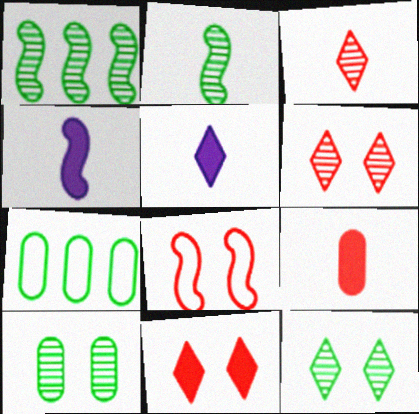[[1, 4, 8], 
[4, 6, 7]]